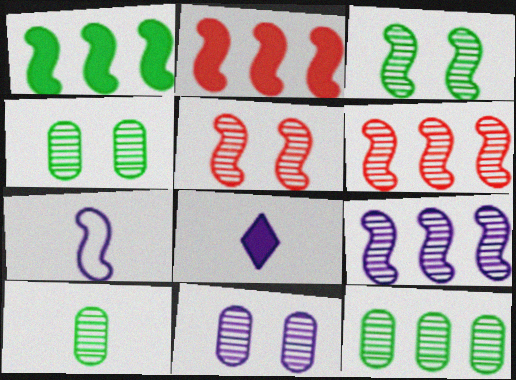[[1, 5, 7], 
[2, 3, 7], 
[4, 10, 12]]